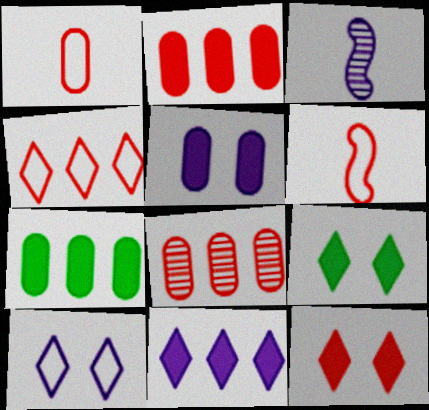[[6, 8, 12]]